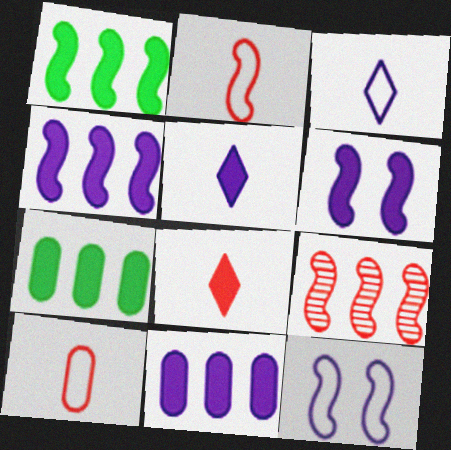[[5, 6, 11], 
[6, 7, 8]]